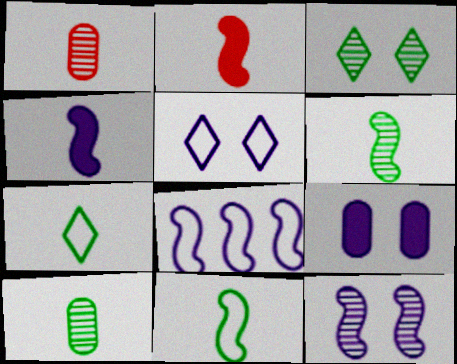[[1, 4, 7], 
[4, 8, 12], 
[5, 9, 12]]